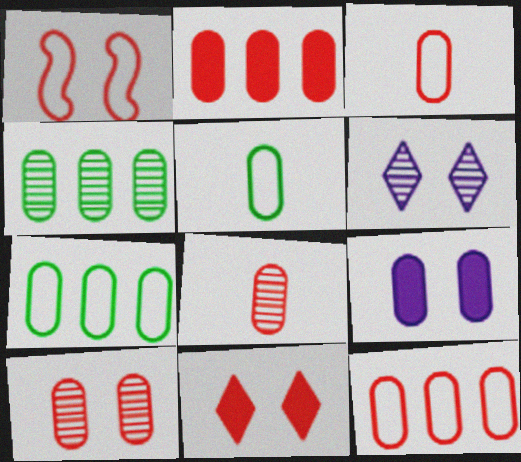[[1, 10, 11], 
[2, 3, 10], 
[3, 4, 9], 
[7, 8, 9]]